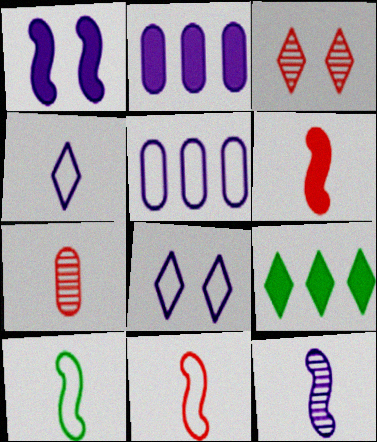[[2, 3, 10], 
[2, 8, 12], 
[3, 4, 9], 
[6, 10, 12]]